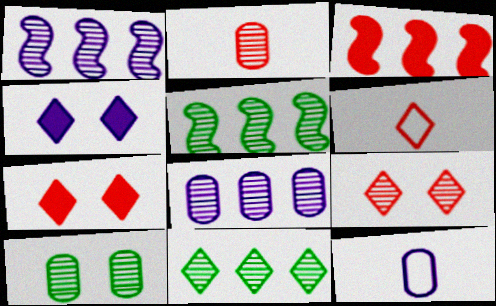[[1, 4, 12], 
[2, 8, 10], 
[4, 6, 11], 
[5, 7, 12]]